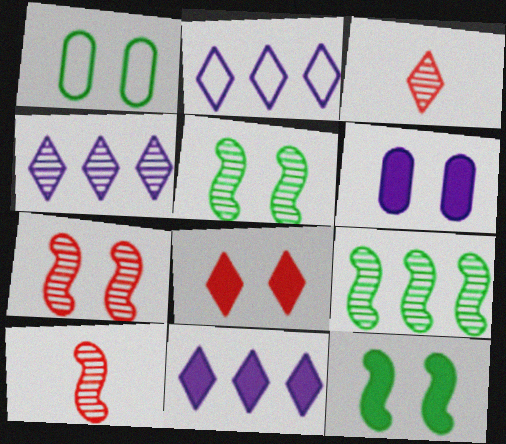[[1, 10, 11], 
[2, 4, 11], 
[6, 8, 12]]